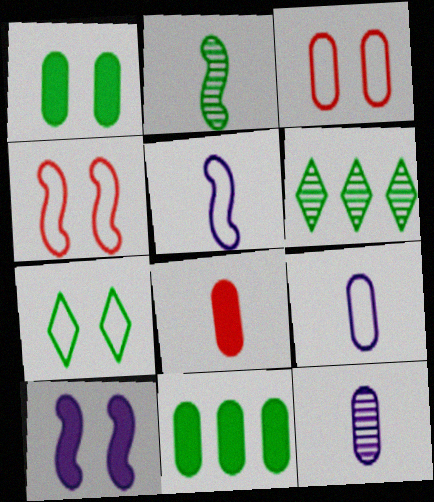[[2, 7, 11], 
[3, 11, 12]]